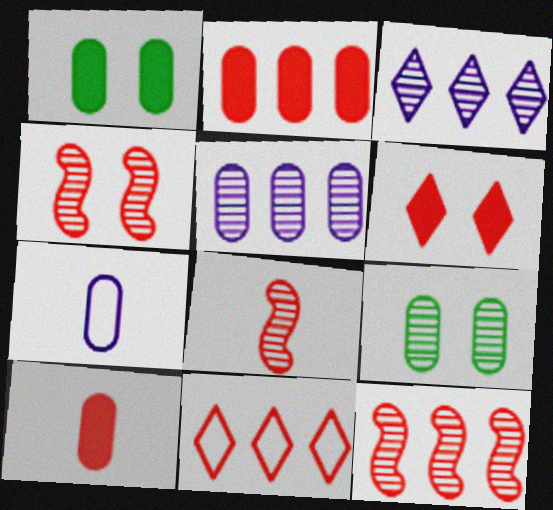[[2, 7, 9], 
[2, 11, 12], 
[3, 8, 9], 
[4, 8, 12], 
[4, 10, 11]]